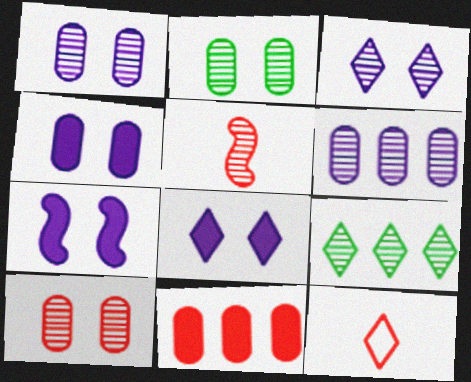[[1, 2, 10], 
[1, 5, 9], 
[4, 7, 8], 
[8, 9, 12]]